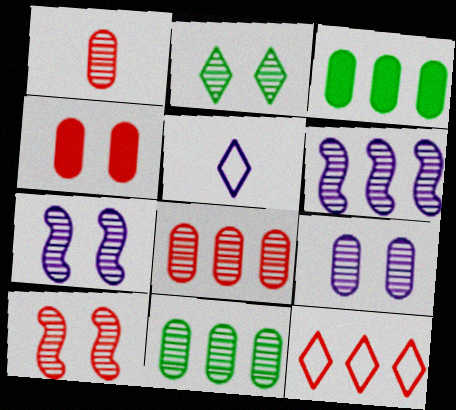[[1, 2, 6], 
[1, 9, 11], 
[2, 9, 10], 
[3, 5, 10], 
[3, 6, 12]]